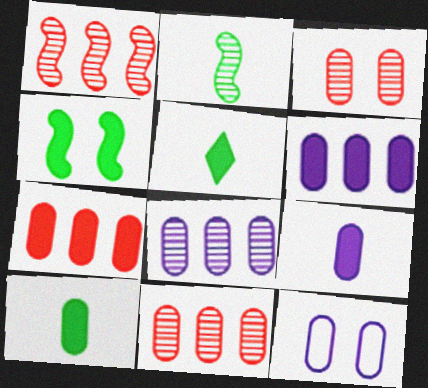[[1, 5, 12], 
[8, 9, 12], 
[10, 11, 12]]